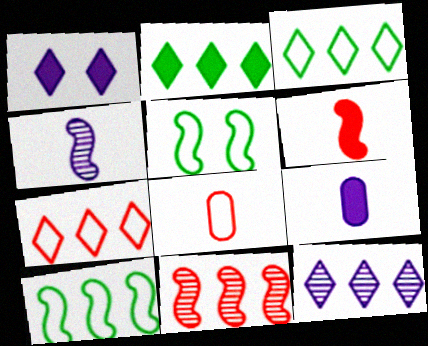[[2, 7, 12]]